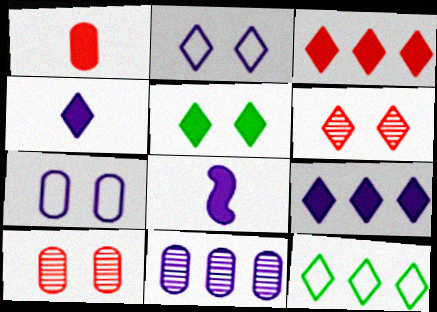[[2, 5, 6], 
[2, 8, 11], 
[3, 4, 5], 
[4, 6, 12], 
[8, 10, 12]]